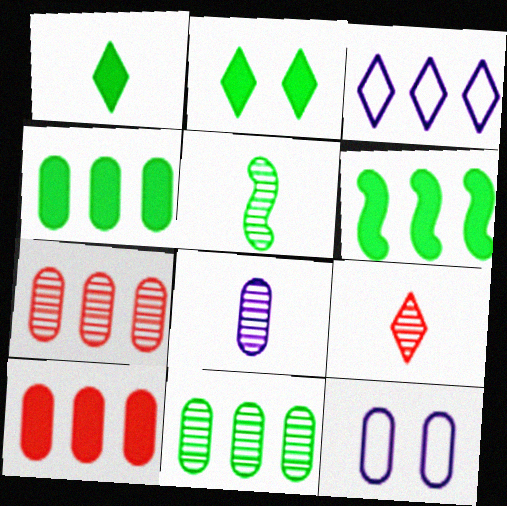[[2, 3, 9], 
[3, 6, 7], 
[5, 8, 9], 
[6, 9, 12]]